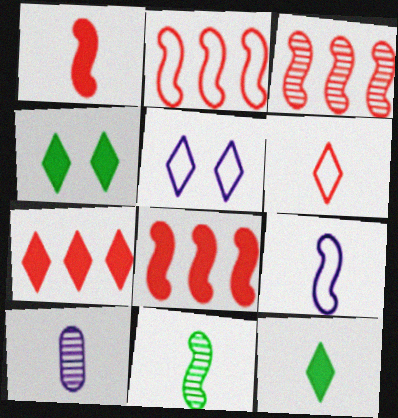[[1, 9, 11], 
[2, 3, 8], 
[2, 4, 10]]